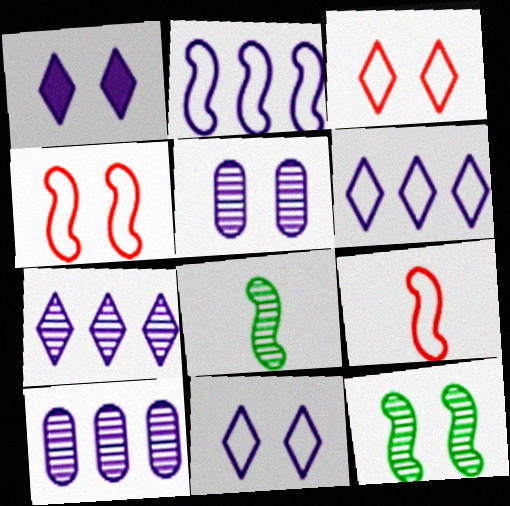[]